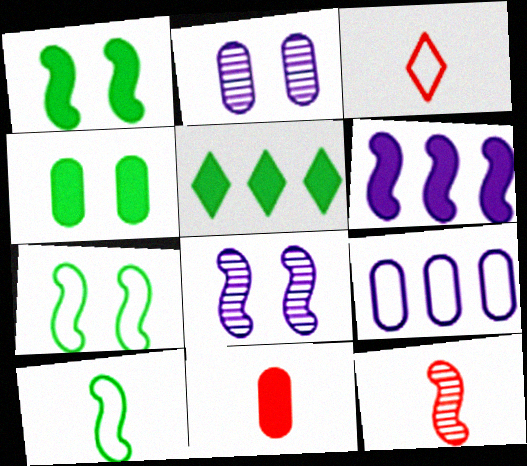[[3, 7, 9], 
[3, 11, 12], 
[6, 7, 12]]